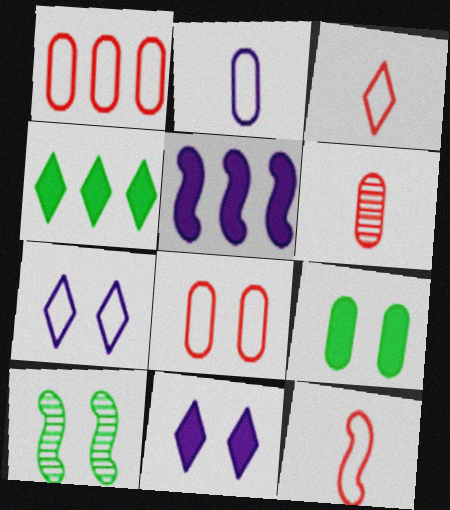[[5, 10, 12], 
[8, 10, 11]]